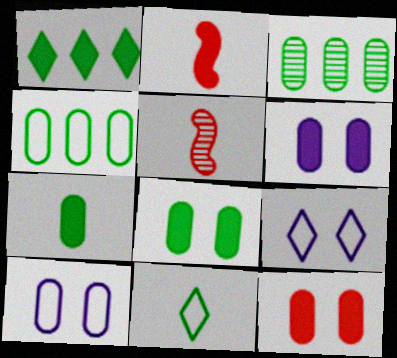[[1, 2, 6], 
[1, 5, 10], 
[2, 3, 9], 
[6, 8, 12]]